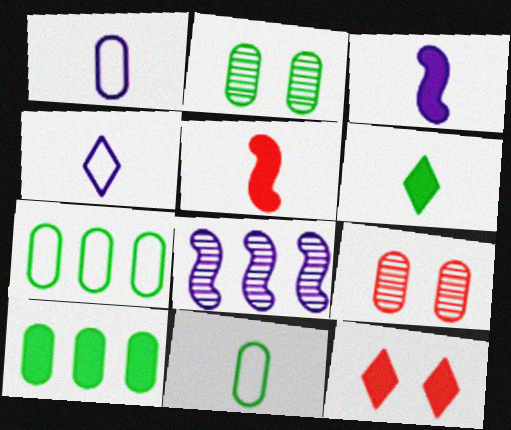[[1, 9, 10], 
[2, 10, 11], 
[3, 10, 12], 
[8, 11, 12]]